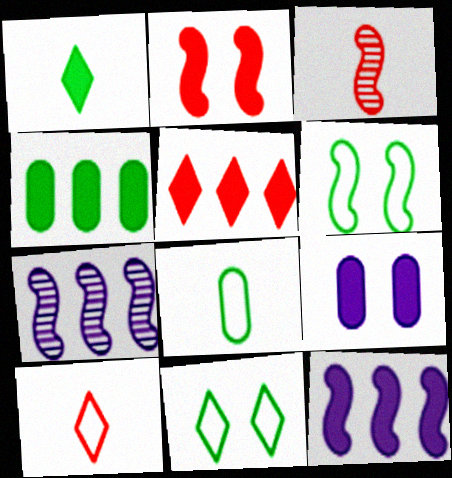[[3, 6, 12], 
[4, 5, 12]]